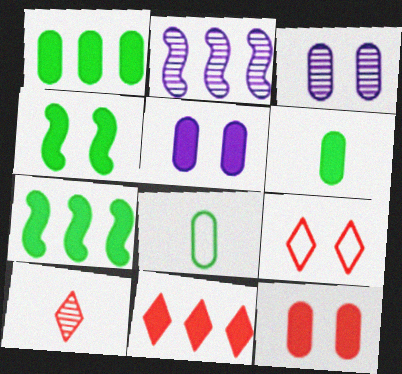[[2, 6, 9], 
[3, 4, 9], 
[9, 10, 11]]